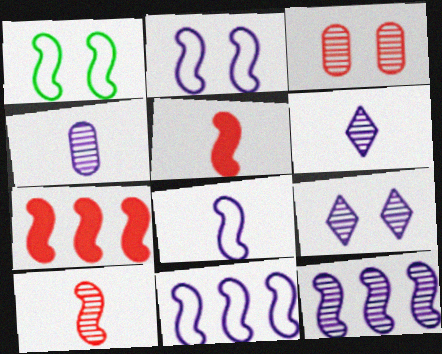[[1, 5, 12], 
[2, 8, 11], 
[4, 9, 12]]